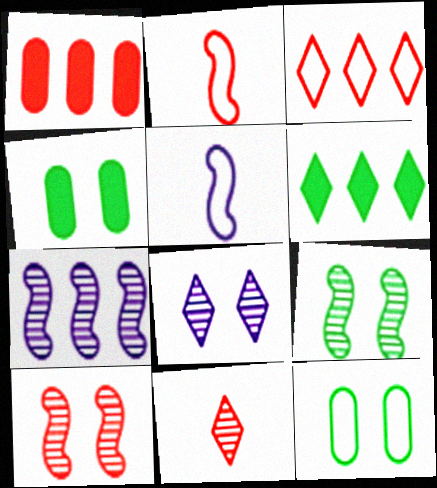[[3, 5, 12]]